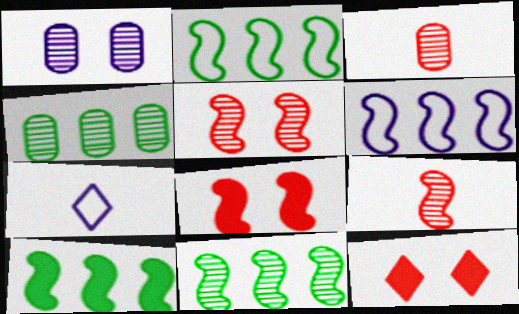[[1, 3, 4], 
[2, 10, 11], 
[4, 7, 8]]